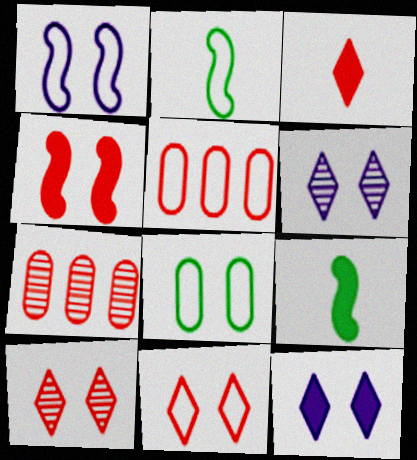[[1, 8, 11], 
[2, 7, 12], 
[4, 6, 8], 
[5, 6, 9]]